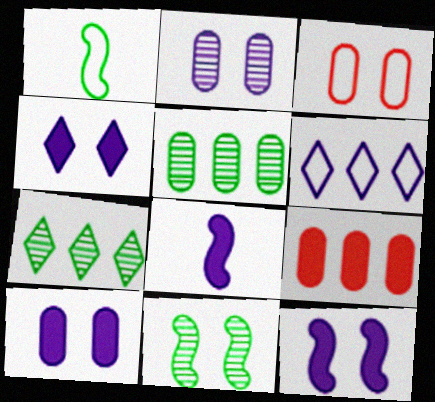[[1, 3, 6], 
[2, 6, 8], 
[3, 4, 11], 
[3, 7, 8], 
[4, 10, 12]]